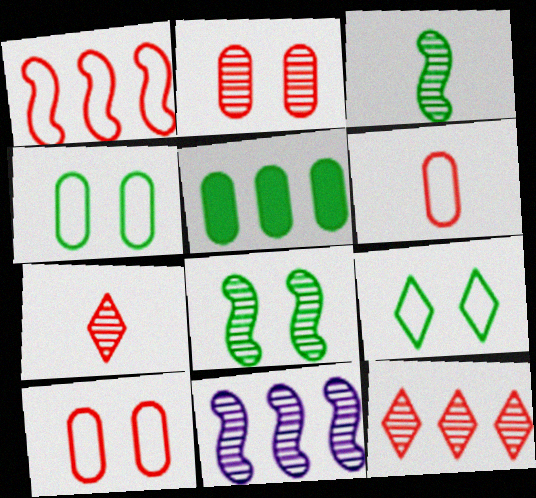[[3, 5, 9]]